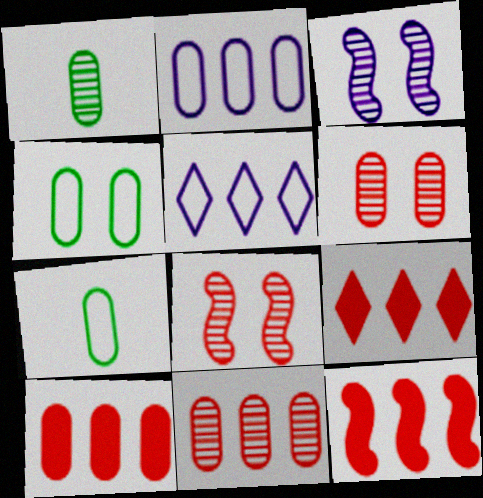[[3, 7, 9], 
[9, 10, 12]]